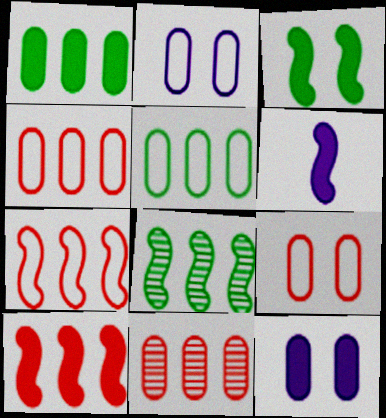[[3, 6, 10]]